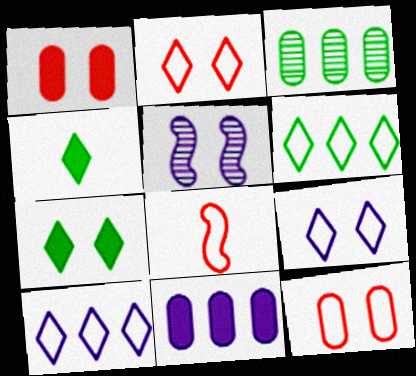[[5, 7, 12]]